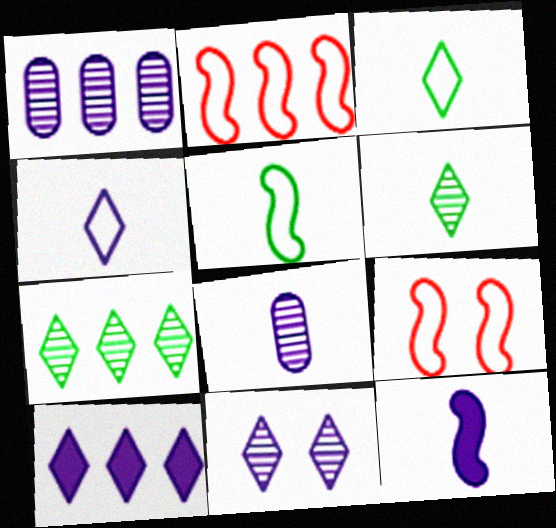[[4, 8, 12], 
[4, 10, 11]]